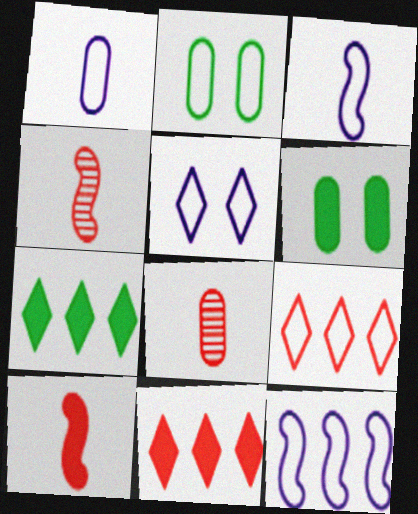[[1, 5, 12], 
[2, 3, 9]]